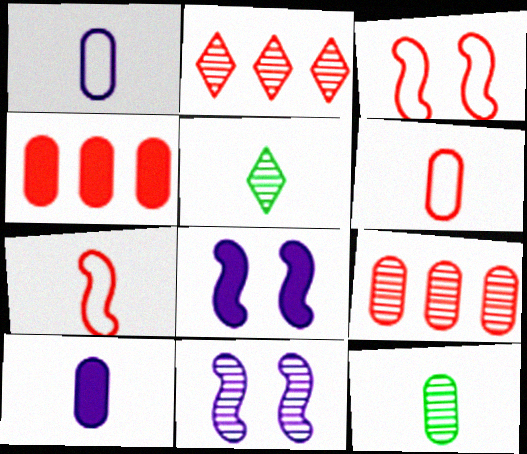[[2, 11, 12], 
[5, 7, 10], 
[5, 9, 11], 
[6, 10, 12]]